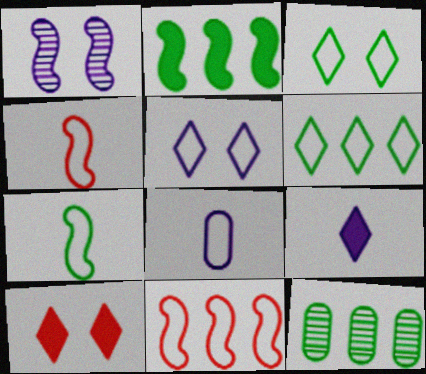[[1, 2, 4], 
[2, 6, 12], 
[3, 8, 11]]